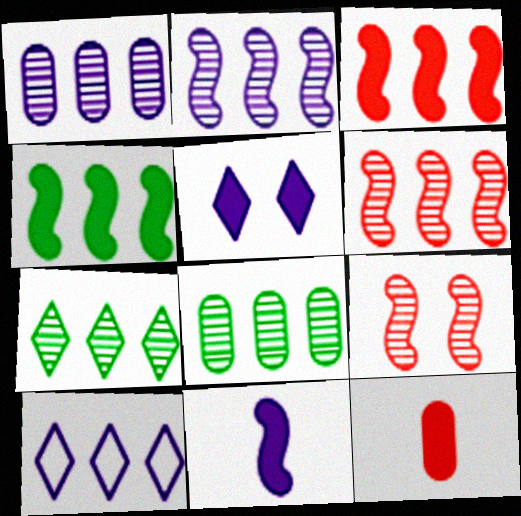[[1, 6, 7], 
[3, 8, 10], 
[4, 5, 12]]